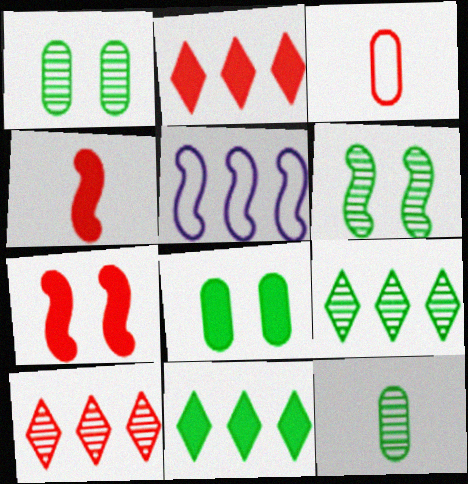[[3, 7, 10], 
[4, 5, 6], 
[6, 9, 12]]